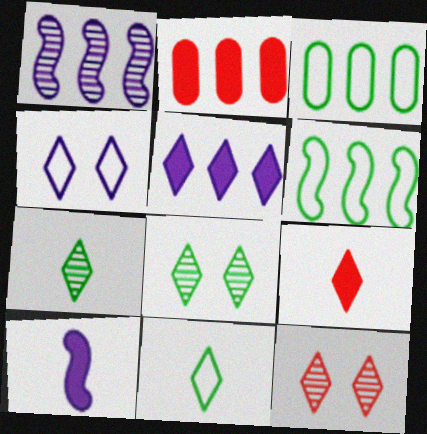[[3, 10, 12], 
[5, 11, 12]]